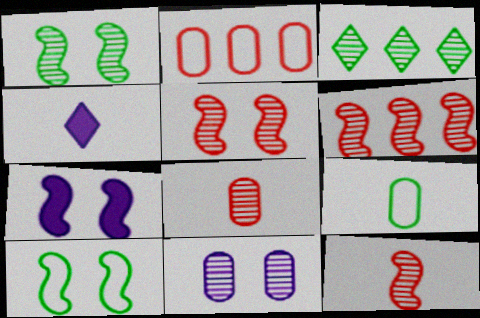[[1, 2, 4], 
[3, 11, 12], 
[4, 9, 12], 
[5, 6, 12], 
[5, 7, 10]]